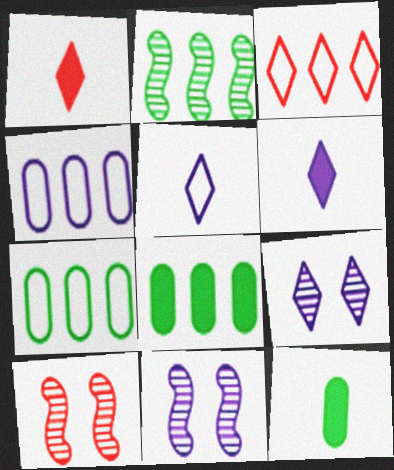[[1, 7, 11], 
[3, 11, 12], 
[4, 6, 11], 
[5, 8, 10], 
[6, 7, 10]]